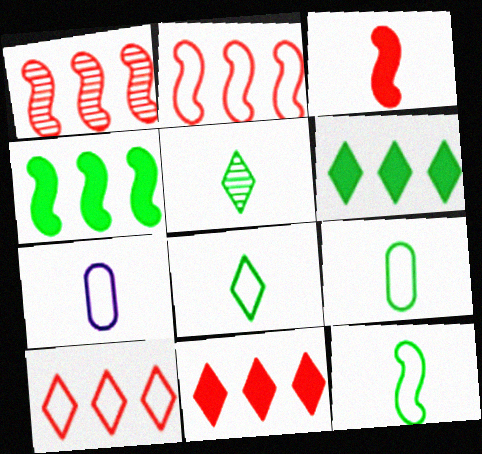[[3, 5, 7], 
[8, 9, 12]]